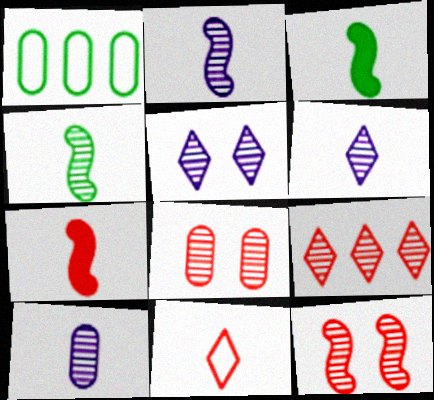[[1, 5, 7], 
[2, 6, 10], 
[3, 10, 11]]